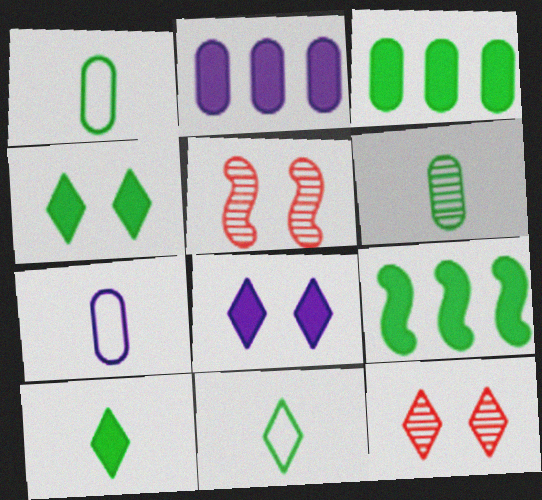[[2, 5, 11], 
[7, 9, 12]]